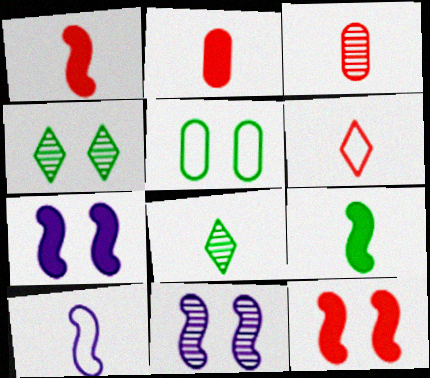[[1, 3, 6], 
[2, 8, 10]]